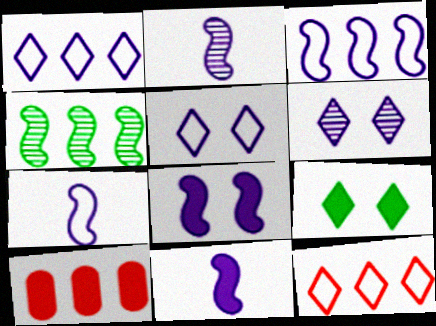[[1, 4, 10], 
[2, 3, 8], 
[2, 7, 11], 
[9, 10, 11]]